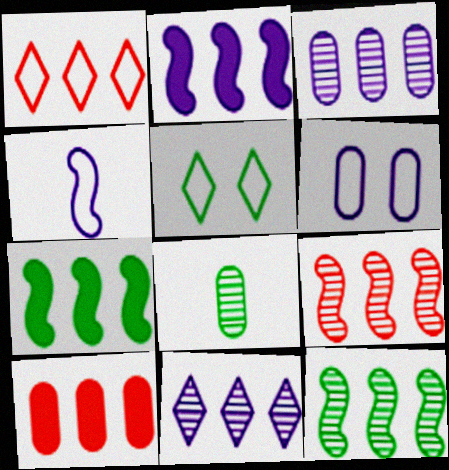[[1, 3, 7], 
[1, 9, 10], 
[5, 7, 8], 
[6, 8, 10]]